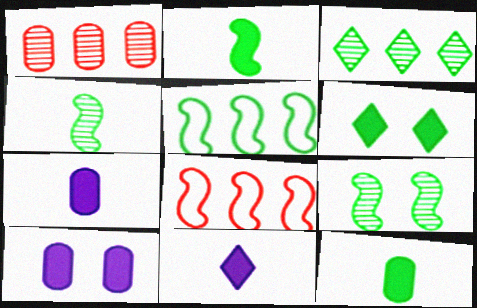[[2, 5, 9]]